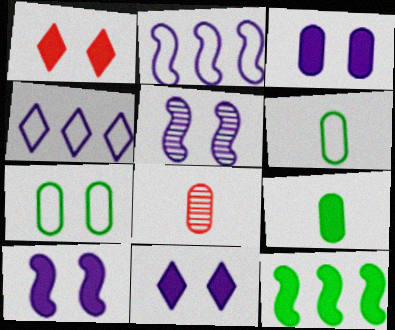[[1, 5, 7], 
[3, 10, 11]]